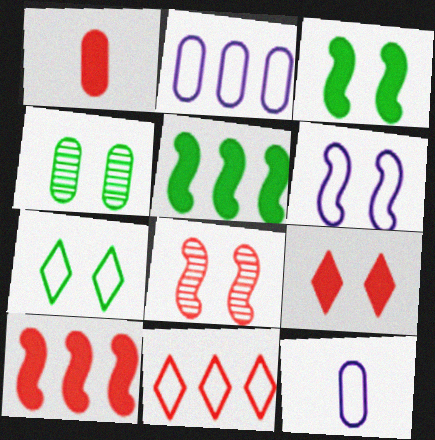[[1, 2, 4], 
[1, 8, 11], 
[1, 9, 10], 
[3, 4, 7], 
[3, 6, 8], 
[4, 6, 9]]